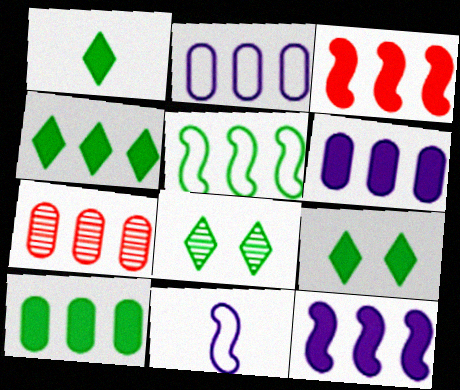[[1, 4, 9], 
[2, 7, 10], 
[3, 4, 6], 
[7, 9, 11]]